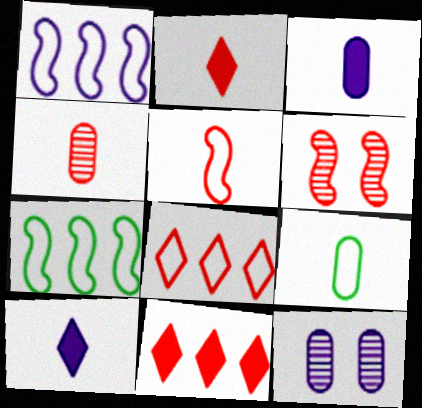[[1, 10, 12], 
[2, 4, 5], 
[2, 7, 12], 
[3, 4, 9]]